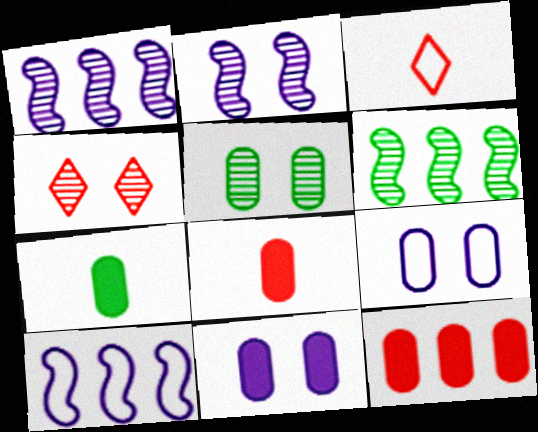[[2, 4, 5], 
[3, 6, 11], 
[4, 7, 10], 
[7, 11, 12]]